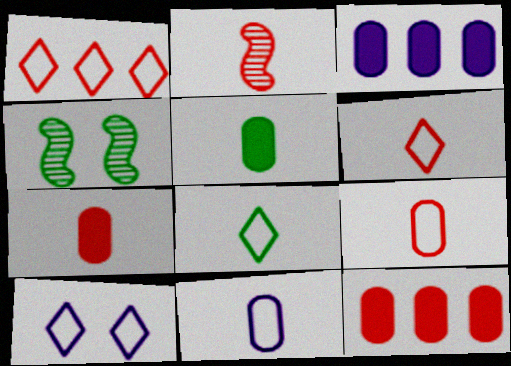[[1, 8, 10], 
[2, 6, 7], 
[3, 4, 6]]